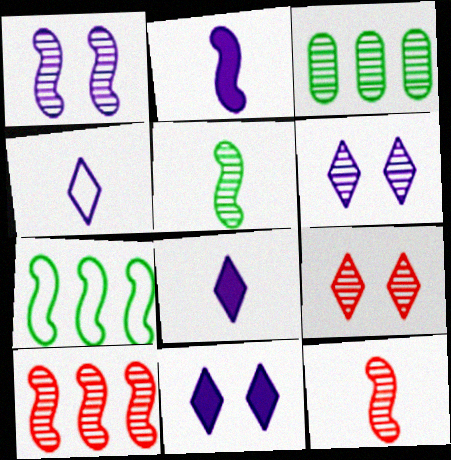[[1, 5, 10], 
[3, 6, 12]]